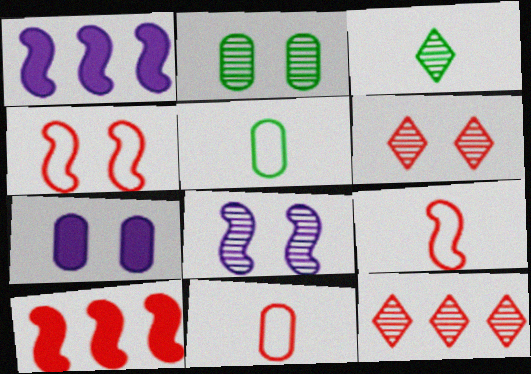[[1, 5, 6], 
[2, 6, 8], 
[6, 10, 11]]